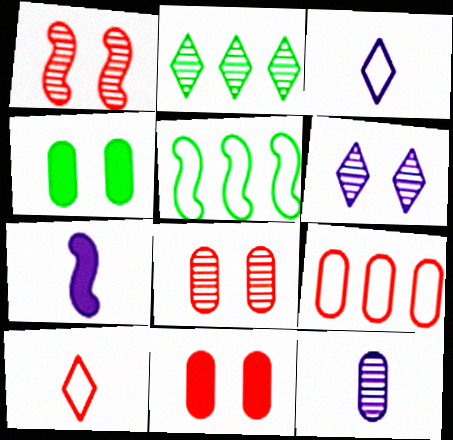[[1, 2, 12], 
[1, 5, 7], 
[3, 7, 12], 
[4, 9, 12]]